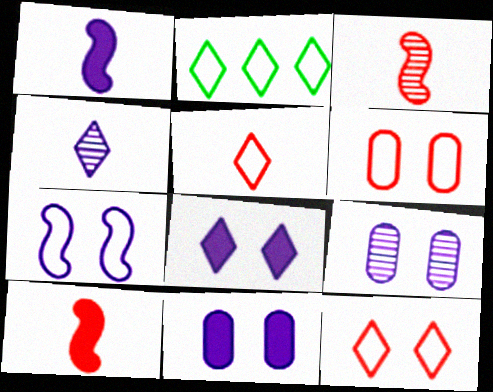[[2, 3, 11], 
[2, 9, 10], 
[7, 8, 9]]